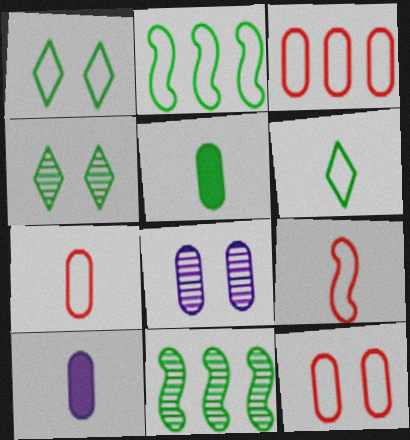[[1, 5, 11], 
[2, 4, 5], 
[3, 5, 8], 
[3, 7, 12]]